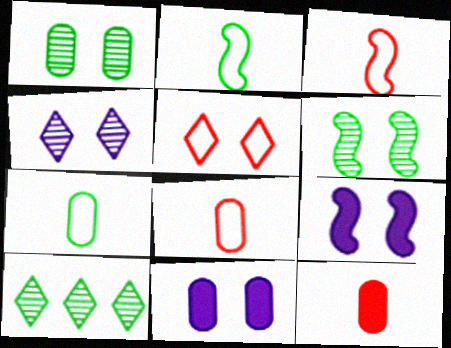[[1, 5, 9], 
[3, 10, 11], 
[5, 6, 11], 
[8, 9, 10]]